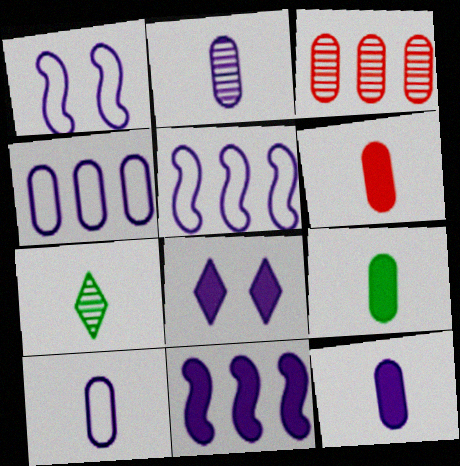[[2, 5, 8], 
[2, 10, 12], 
[6, 9, 12], 
[8, 11, 12]]